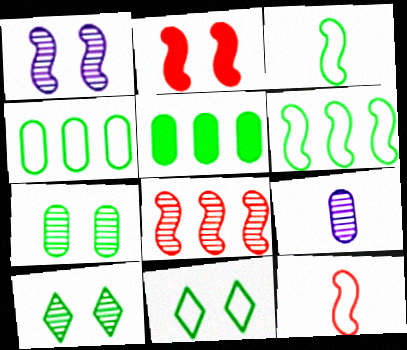[[2, 8, 12], 
[3, 4, 11], 
[3, 5, 10], 
[8, 9, 10]]